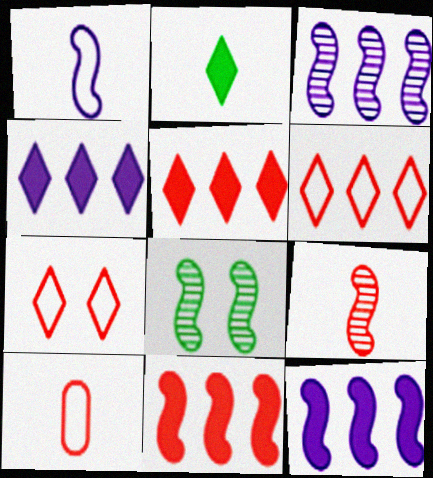[[1, 8, 11], 
[3, 8, 9], 
[4, 8, 10]]